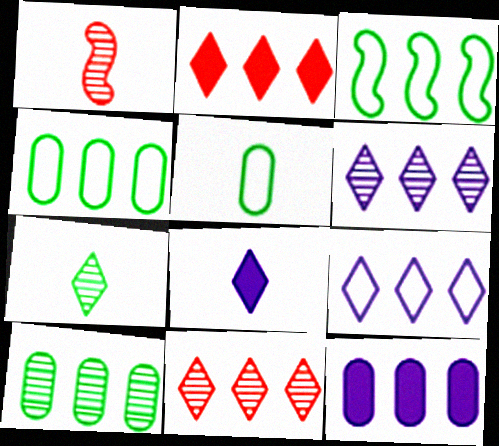[[1, 5, 8], 
[3, 11, 12]]